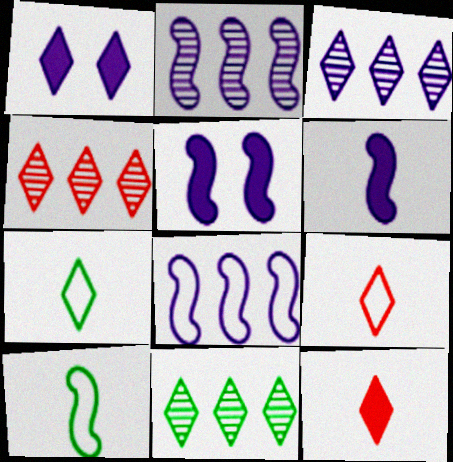[[1, 4, 7], 
[1, 9, 11], 
[3, 4, 11]]